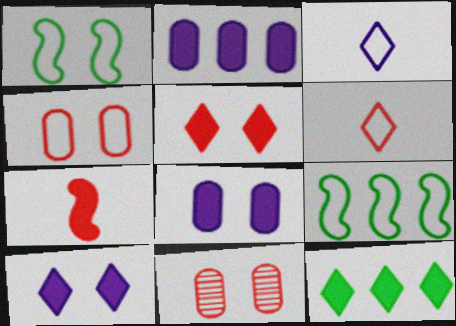[[1, 10, 11], 
[3, 4, 9], 
[7, 8, 12]]